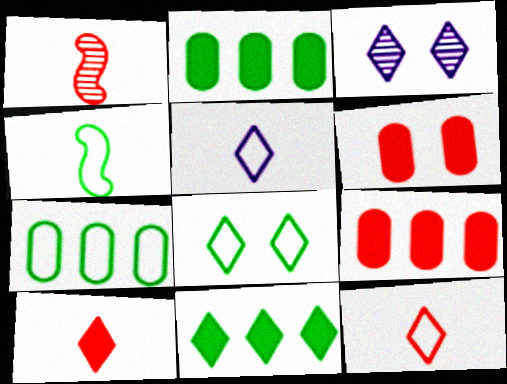[[3, 4, 9], 
[3, 11, 12], 
[4, 7, 8]]